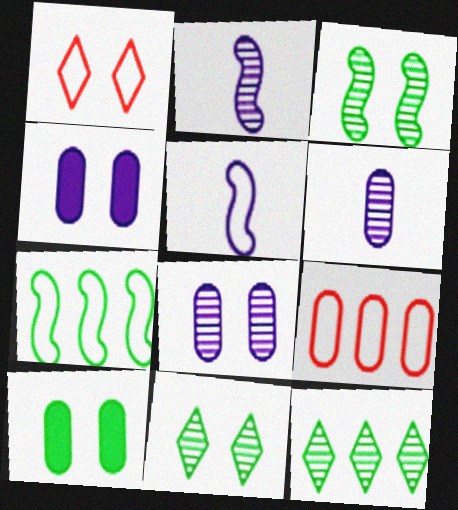[[1, 3, 4], 
[6, 9, 10]]